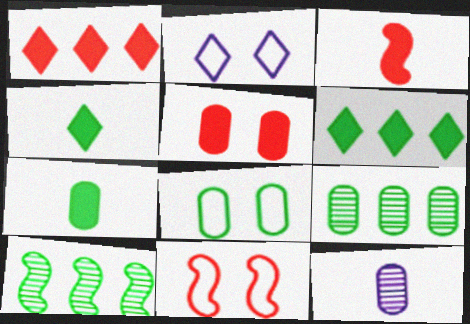[[1, 3, 5], 
[2, 3, 9], 
[2, 8, 11], 
[4, 8, 10], 
[6, 11, 12], 
[7, 8, 9]]